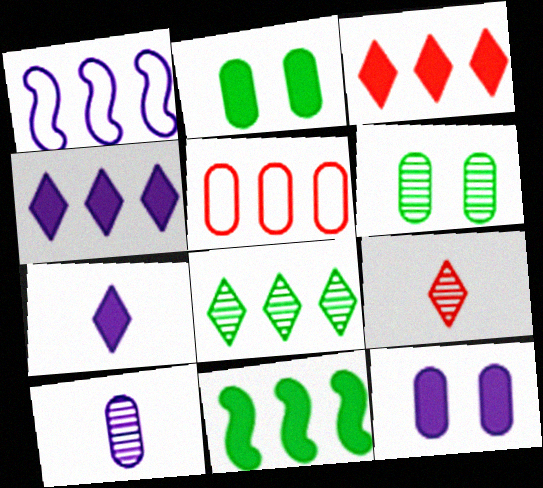[[1, 2, 9], 
[2, 5, 10]]